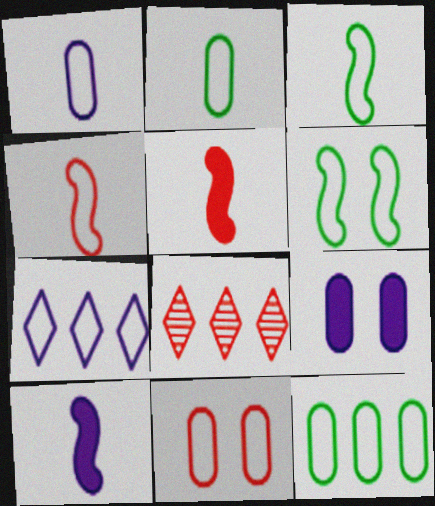[[1, 11, 12], 
[3, 7, 11], 
[3, 8, 9], 
[5, 8, 11]]